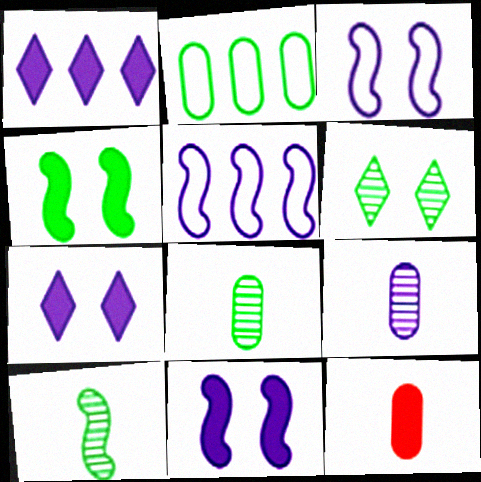[[1, 3, 9], 
[1, 4, 12], 
[5, 6, 12], 
[5, 7, 9]]